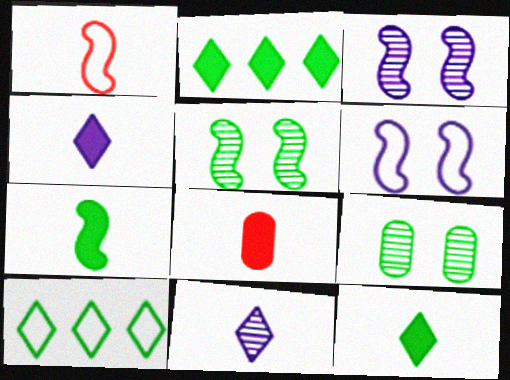[[3, 8, 10], 
[4, 7, 8], 
[7, 9, 10]]